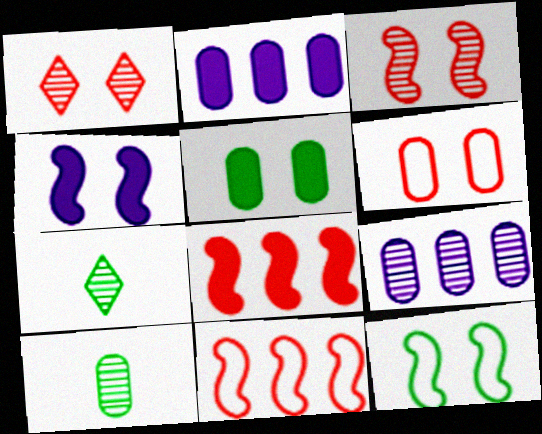[[2, 6, 10], 
[3, 4, 12], 
[3, 7, 9]]